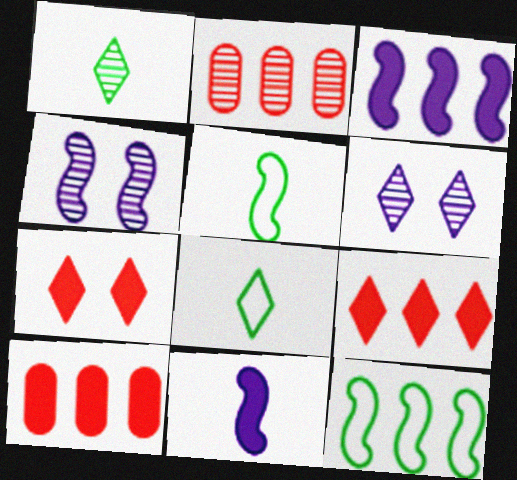[[1, 2, 4], 
[4, 8, 10], 
[5, 6, 10], 
[6, 8, 9]]